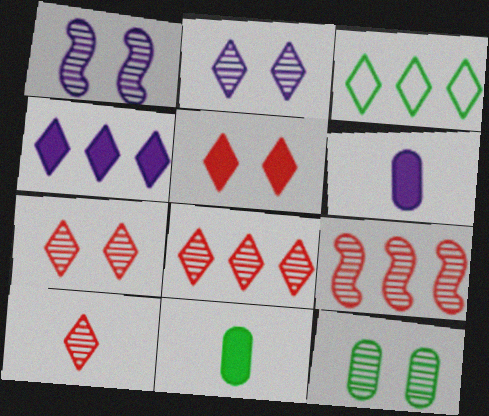[[1, 7, 12], 
[3, 4, 8], 
[7, 8, 10]]